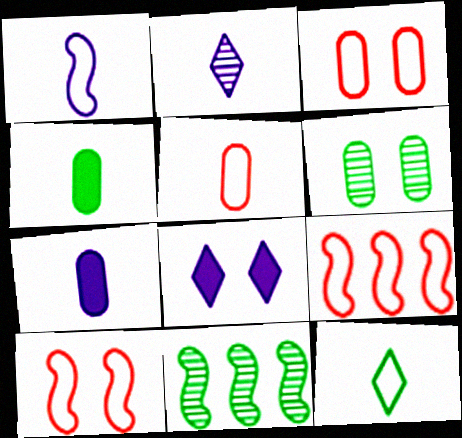[[1, 2, 7], 
[1, 5, 12], 
[5, 8, 11], 
[6, 8, 10]]